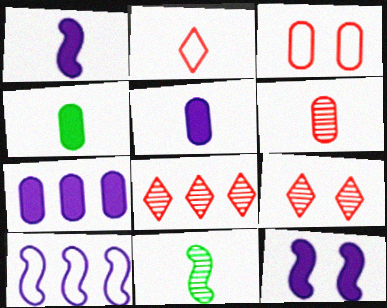[[2, 5, 11], 
[4, 9, 10]]